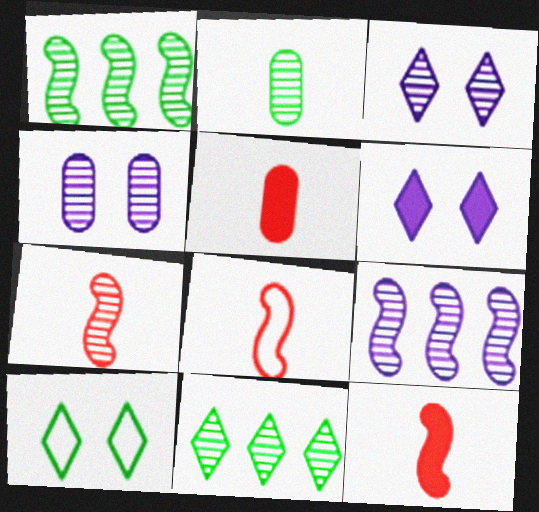[[4, 7, 11], 
[5, 9, 10], 
[7, 8, 12]]